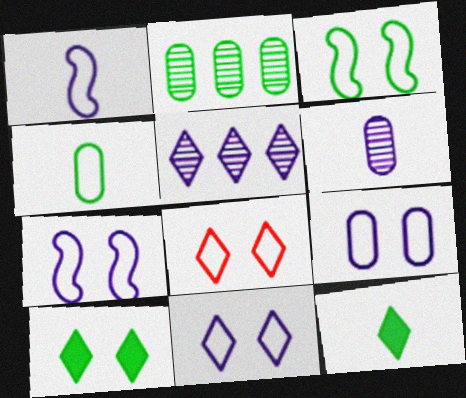[[2, 3, 12], 
[3, 8, 9], 
[5, 8, 12], 
[7, 9, 11]]